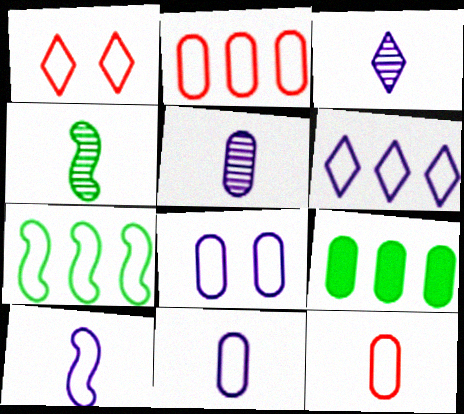[[1, 7, 11], 
[2, 6, 7], 
[6, 8, 10]]